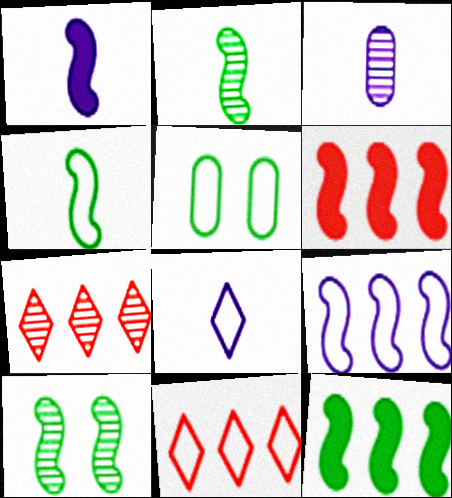[[1, 3, 8], 
[1, 5, 7], 
[3, 7, 10], 
[4, 10, 12]]